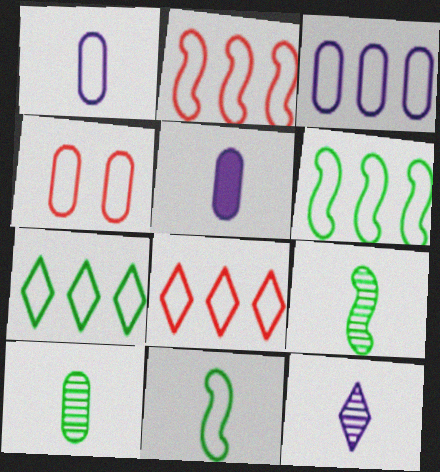[[2, 3, 7], 
[3, 6, 8]]